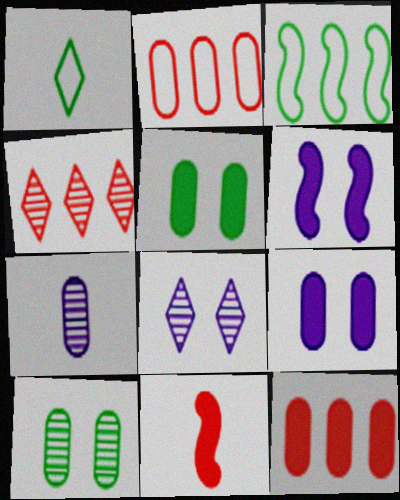[[1, 7, 11], 
[2, 5, 7]]